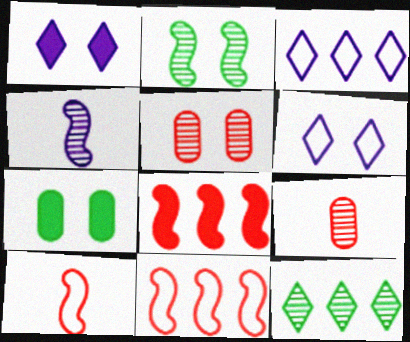[[4, 5, 12]]